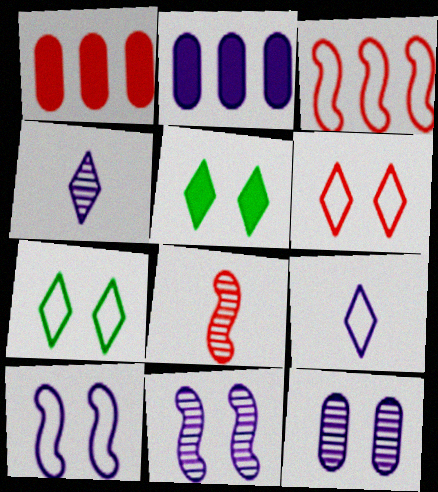[[1, 6, 8], 
[2, 4, 10], 
[2, 7, 8], 
[2, 9, 11]]